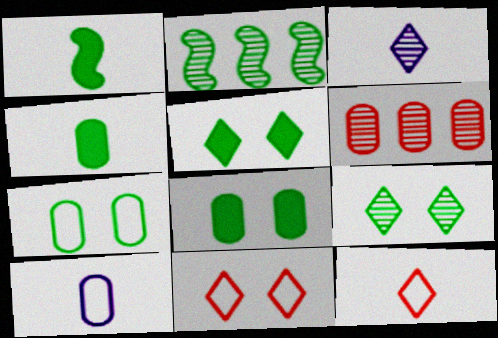[[6, 8, 10]]